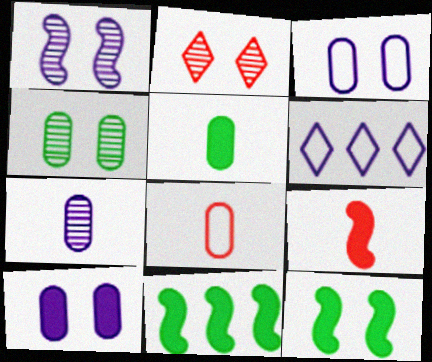[[1, 2, 4], 
[2, 3, 12], 
[4, 6, 9], 
[5, 7, 8]]